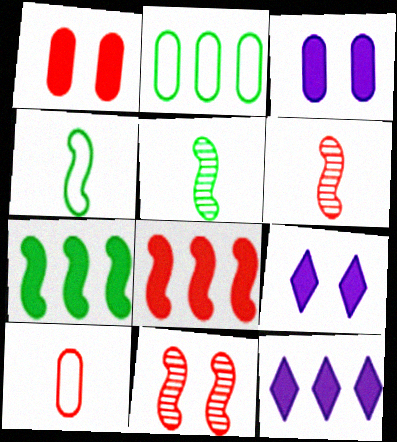[[2, 6, 9]]